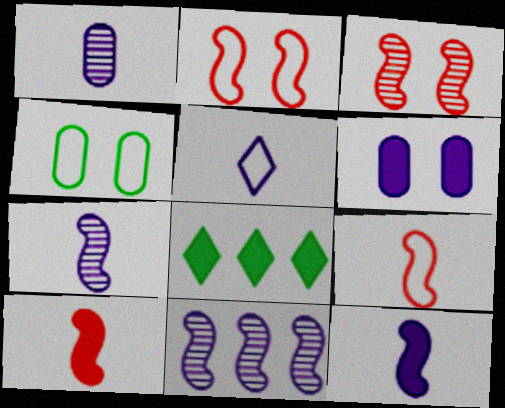[[1, 2, 8], 
[1, 5, 12], 
[5, 6, 11], 
[6, 8, 10]]